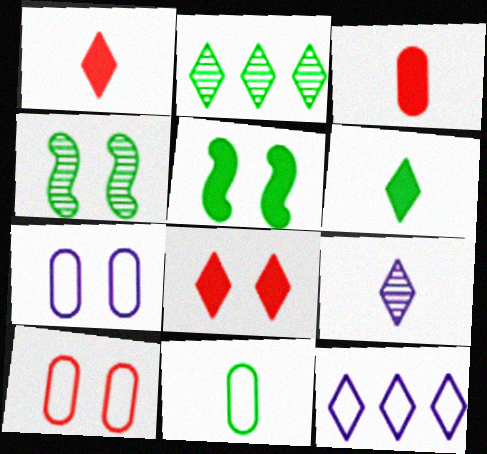[[2, 5, 11], 
[3, 4, 12], 
[4, 7, 8]]